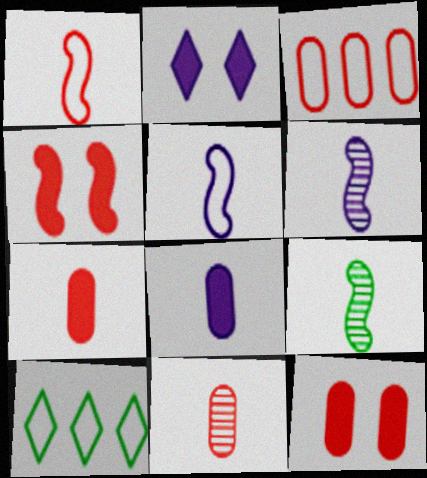[[2, 3, 9], 
[3, 11, 12], 
[6, 10, 12]]